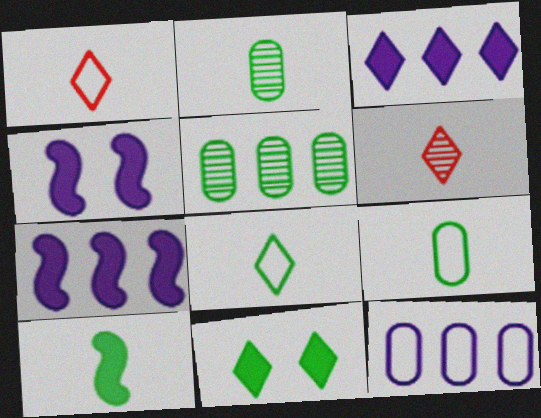[[1, 4, 5], 
[2, 8, 10]]